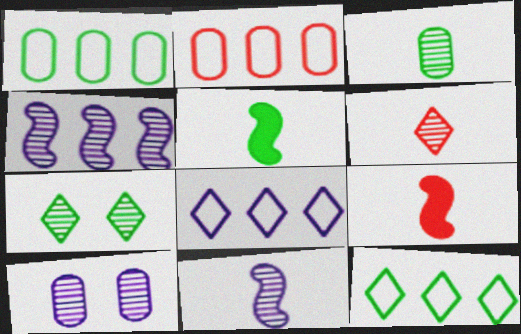[[1, 5, 7], 
[3, 6, 11], 
[9, 10, 12]]